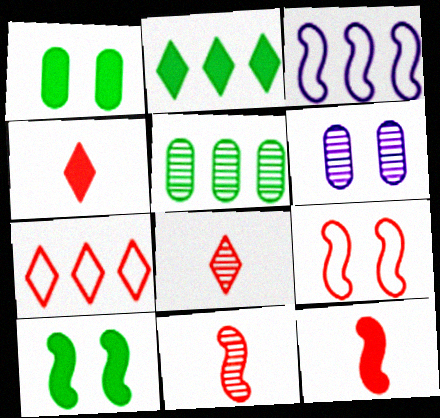[[1, 3, 8], 
[3, 10, 11]]